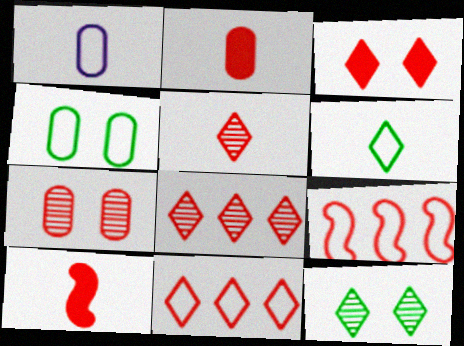[[3, 5, 11], 
[7, 10, 11]]